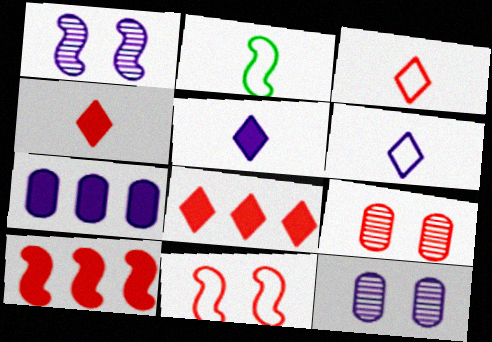[[1, 2, 10], 
[1, 6, 7], 
[2, 8, 12], 
[3, 9, 10]]